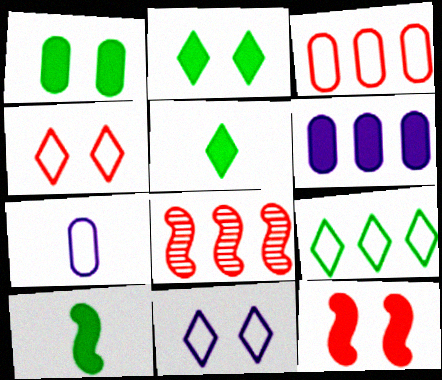[[2, 7, 8], 
[5, 6, 12], 
[6, 8, 9]]